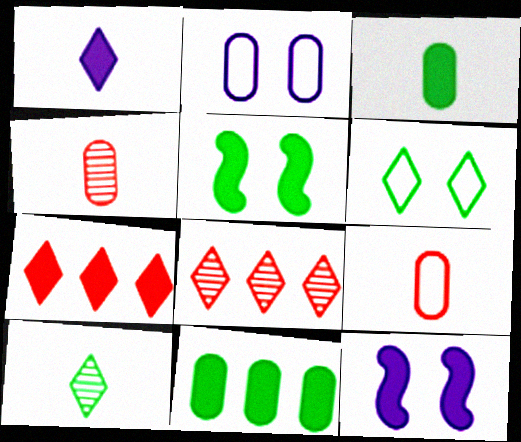[[1, 6, 8], 
[2, 4, 11], 
[3, 7, 12]]